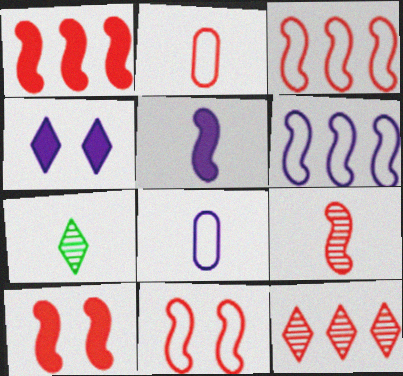[[1, 9, 11], 
[2, 5, 7], 
[2, 10, 12], 
[3, 9, 10]]